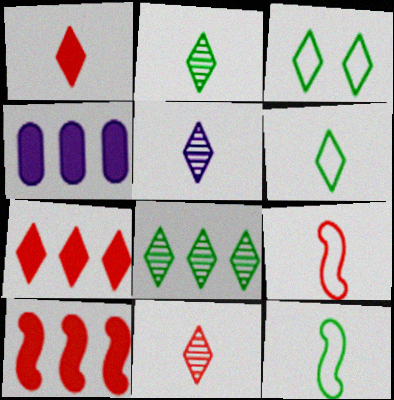[[1, 5, 6], 
[2, 5, 11], 
[3, 5, 7]]